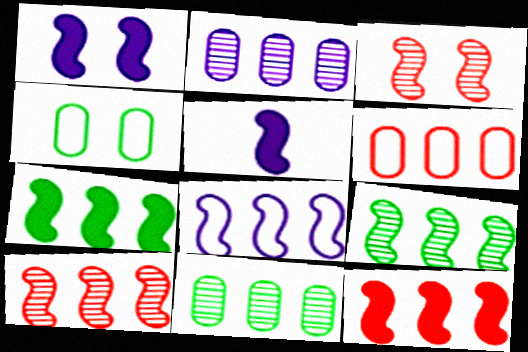[[7, 8, 10], 
[8, 9, 12]]